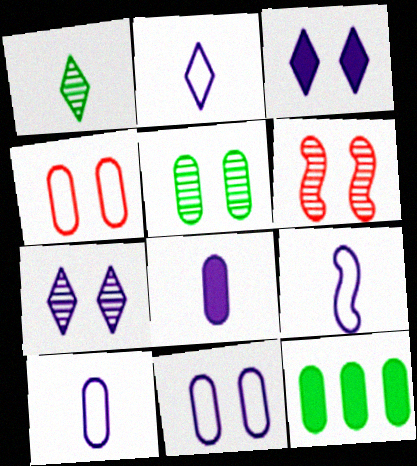[[2, 6, 12], 
[2, 9, 10], 
[5, 6, 7]]